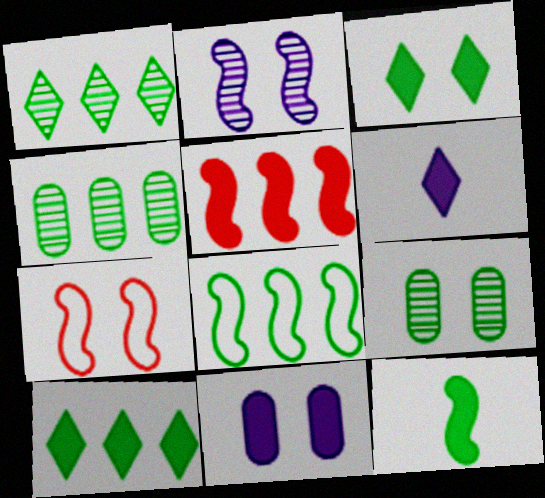[[4, 6, 7], 
[4, 8, 10]]